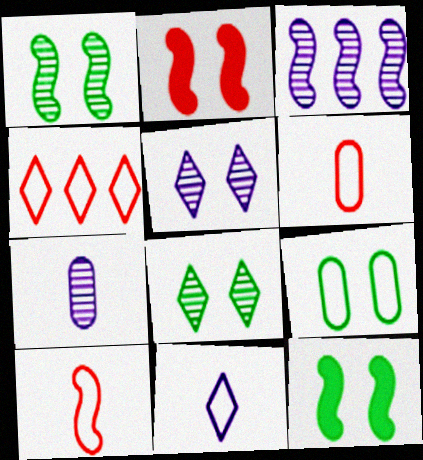[[2, 5, 9], 
[3, 5, 7], 
[3, 10, 12], 
[4, 7, 12], 
[8, 9, 12]]